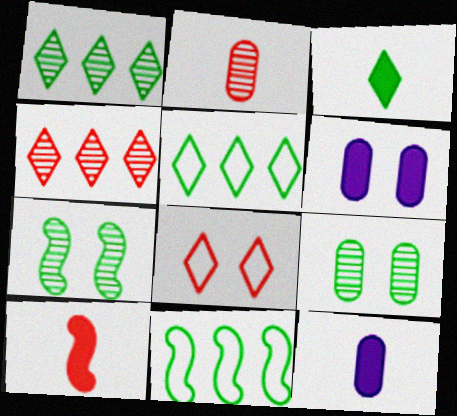[[3, 9, 11], 
[3, 10, 12], 
[6, 7, 8]]